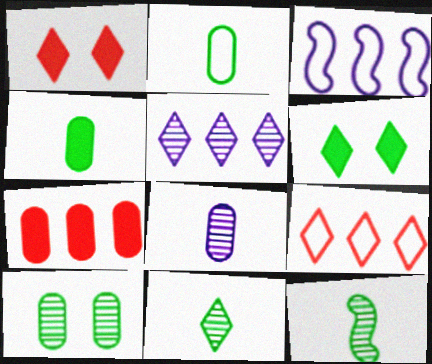[]